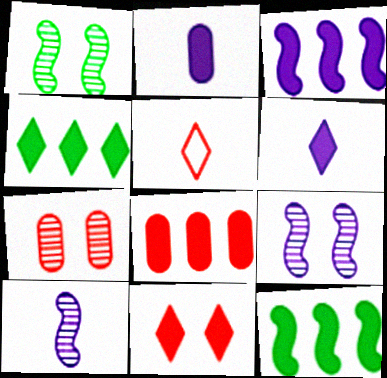[[2, 11, 12], 
[3, 4, 8], 
[4, 6, 11]]